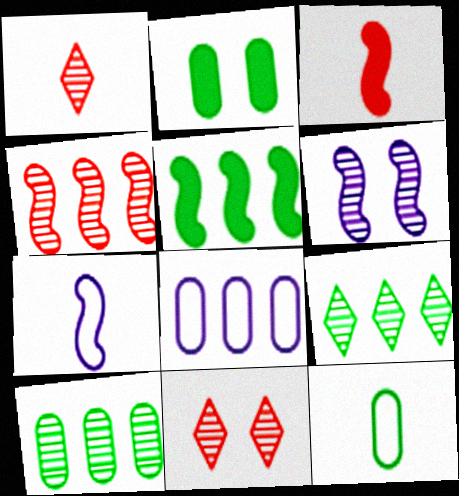[[1, 6, 10], 
[2, 10, 12]]